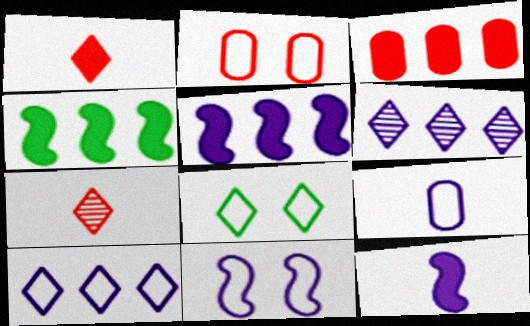[[1, 6, 8], 
[2, 8, 11], 
[9, 10, 11]]